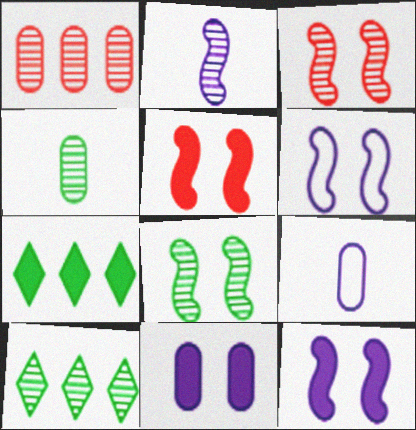[[3, 7, 9], 
[4, 8, 10], 
[5, 6, 8], 
[5, 9, 10]]